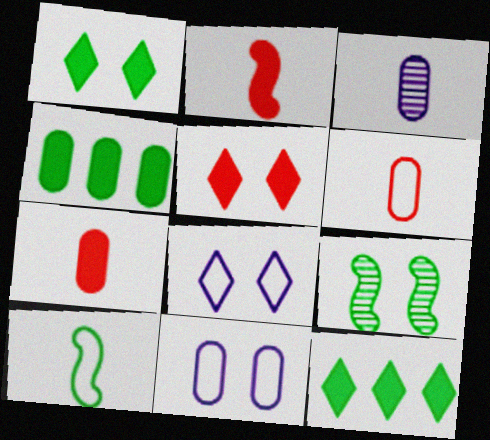[[5, 9, 11]]